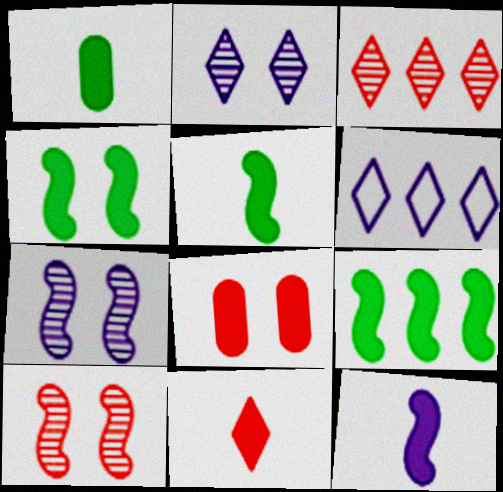[[1, 6, 10], 
[1, 11, 12], 
[4, 5, 9]]